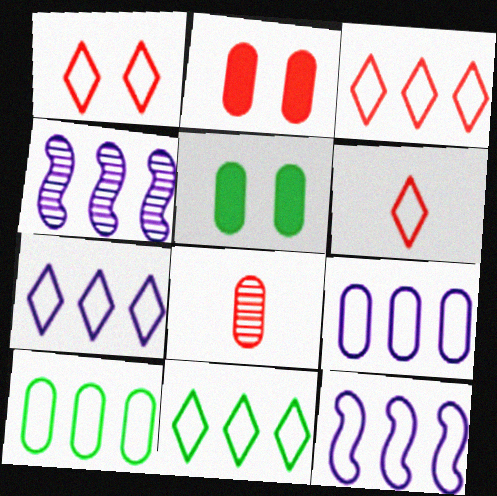[[1, 3, 6], 
[3, 7, 11], 
[3, 10, 12], 
[4, 5, 6], 
[5, 8, 9], 
[7, 9, 12]]